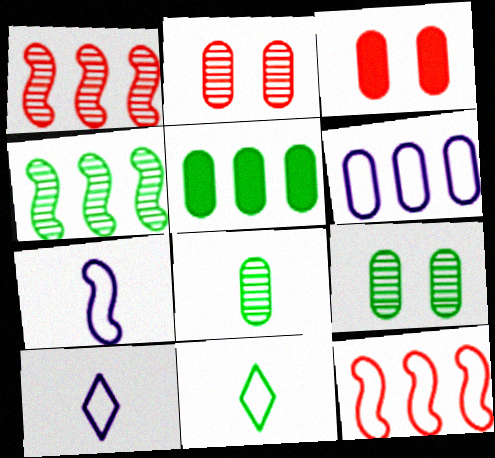[[3, 4, 10], 
[3, 6, 8]]